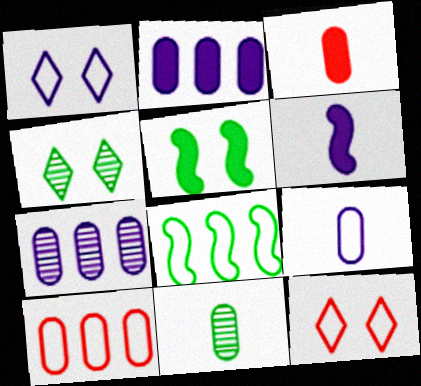[[1, 6, 7], 
[3, 9, 11], 
[4, 6, 10], 
[8, 9, 12]]